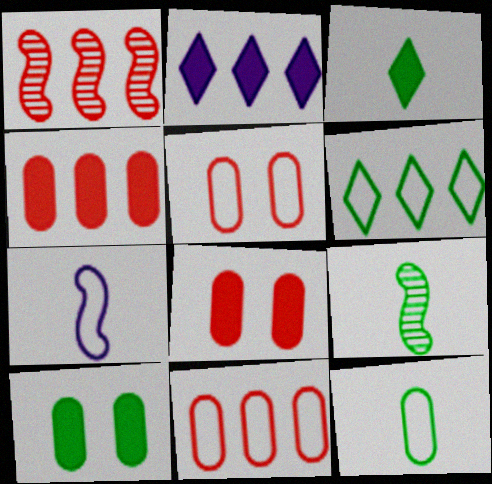[[2, 5, 9], 
[3, 9, 12], 
[5, 6, 7], 
[6, 9, 10]]